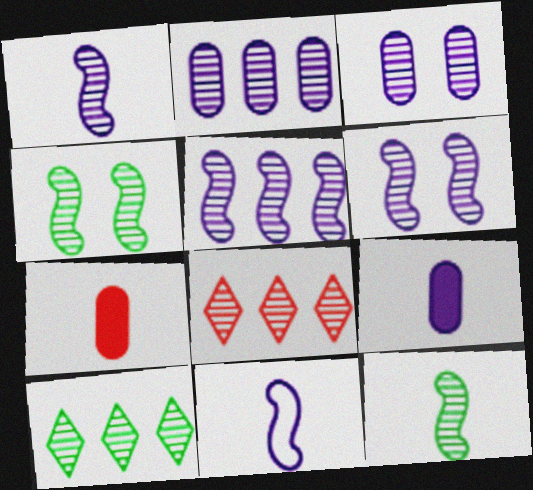[[1, 5, 6], 
[3, 8, 12]]